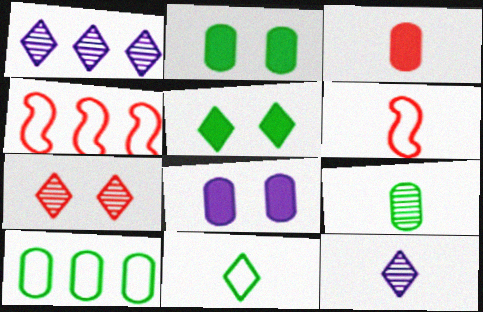[[1, 2, 6], 
[2, 4, 12], 
[2, 9, 10], 
[3, 4, 7]]